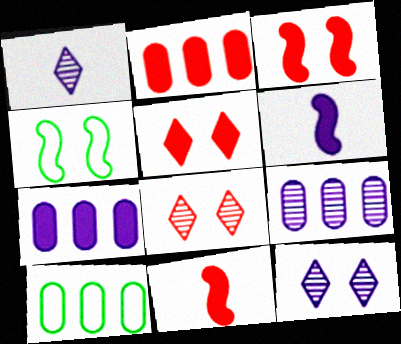[[1, 2, 4], 
[1, 3, 10], 
[2, 5, 11], 
[2, 9, 10], 
[6, 8, 10], 
[10, 11, 12]]